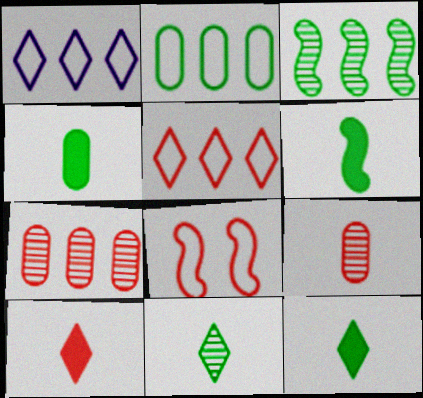[[4, 6, 12], 
[7, 8, 10]]